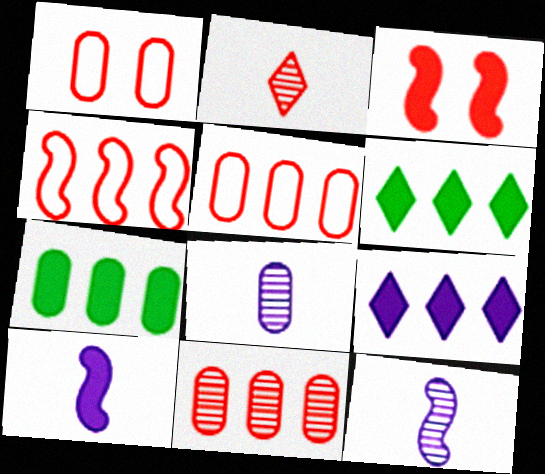[[1, 6, 12], 
[1, 7, 8], 
[2, 3, 5]]